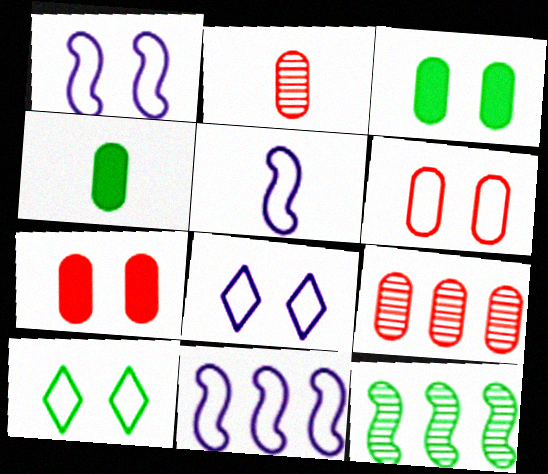[[1, 5, 11], 
[1, 6, 10], 
[4, 10, 12]]